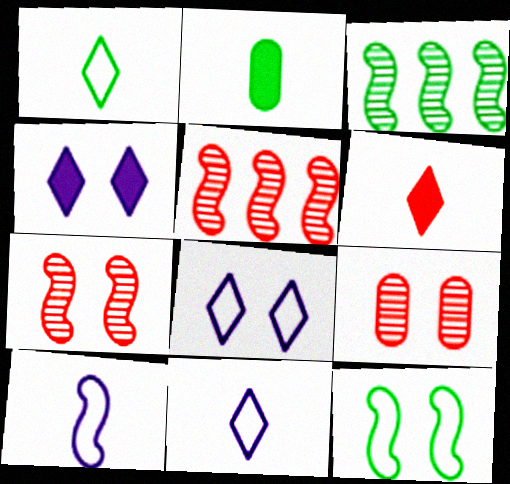[[2, 5, 8], 
[4, 9, 12]]